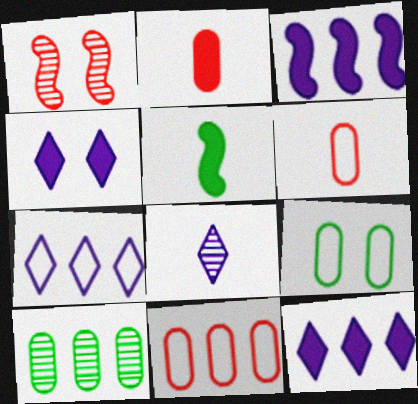[[1, 4, 9], 
[1, 8, 10], 
[4, 7, 8], 
[5, 6, 8]]